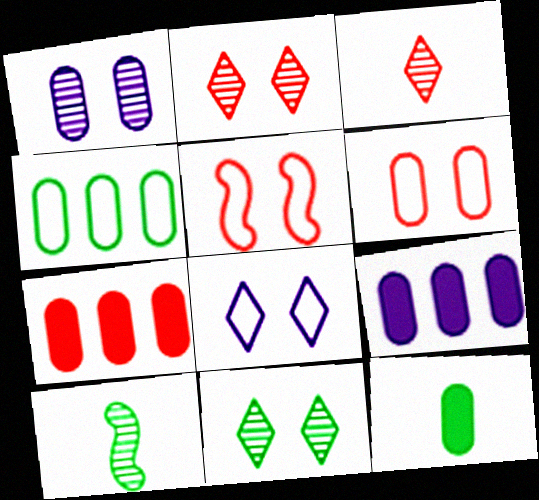[[3, 5, 7], 
[7, 8, 10]]